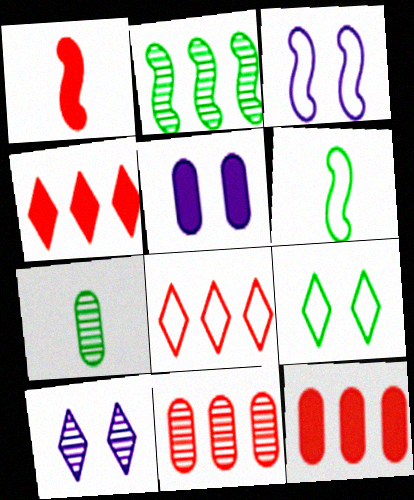[[1, 2, 3], 
[3, 4, 7], 
[3, 5, 10], 
[6, 10, 12]]